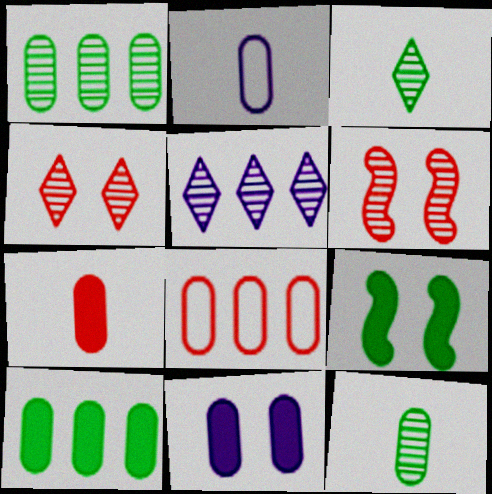[[2, 7, 12], 
[3, 4, 5], 
[5, 6, 12], 
[7, 10, 11], 
[8, 11, 12]]